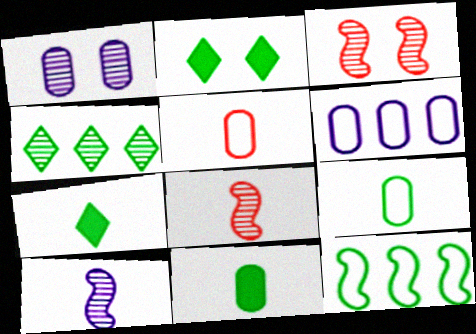[[1, 4, 8], 
[2, 6, 8], 
[3, 6, 7], 
[5, 7, 10]]